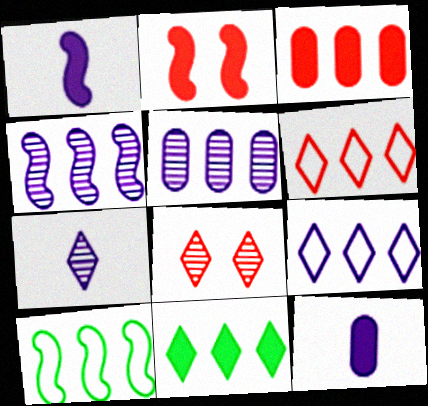[[2, 11, 12], 
[8, 10, 12]]